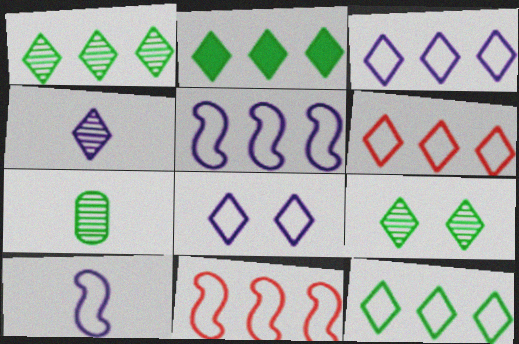[[1, 2, 12], 
[3, 6, 12]]